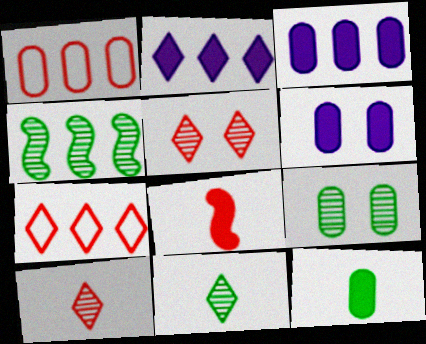[[1, 2, 4], 
[1, 5, 8], 
[3, 4, 7], 
[4, 9, 11]]